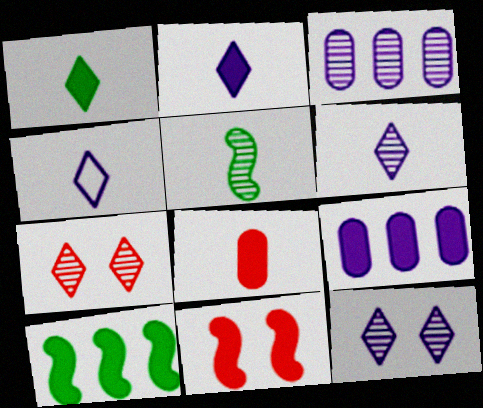[[1, 9, 11], 
[2, 4, 6], 
[3, 5, 7], 
[4, 5, 8]]